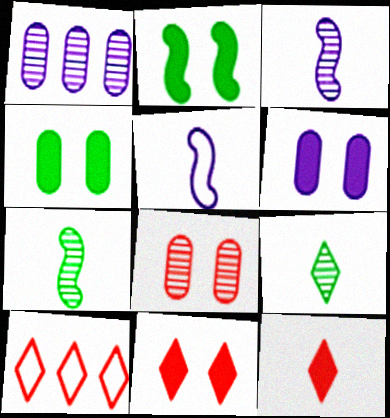[[2, 6, 11], 
[3, 4, 10], 
[6, 7, 10]]